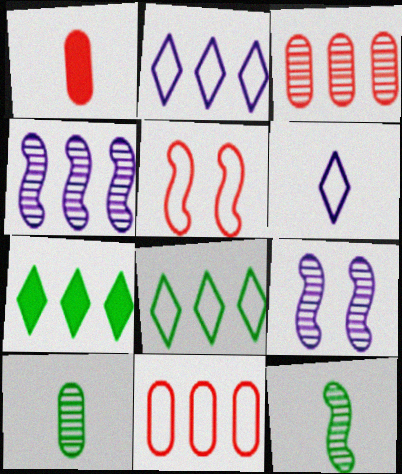[[1, 6, 12], 
[1, 8, 9], 
[4, 7, 11]]